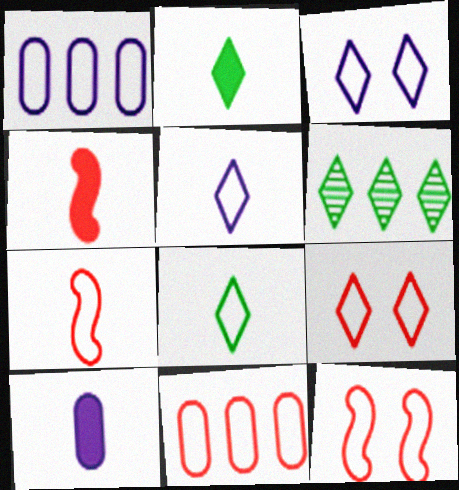[[1, 8, 12], 
[2, 4, 10], 
[6, 10, 12], 
[7, 9, 11]]